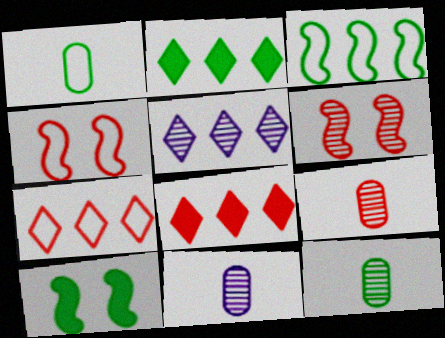[[2, 4, 11], 
[2, 5, 7], 
[4, 8, 9], 
[5, 6, 12], 
[7, 10, 11], 
[9, 11, 12]]